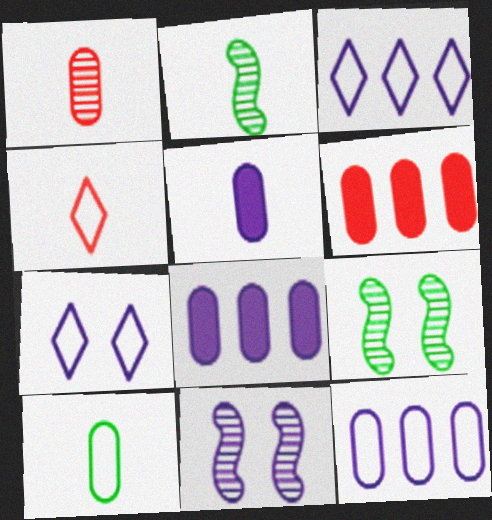[[1, 5, 10], 
[2, 4, 5], 
[2, 6, 7], 
[3, 5, 11], 
[4, 8, 9]]